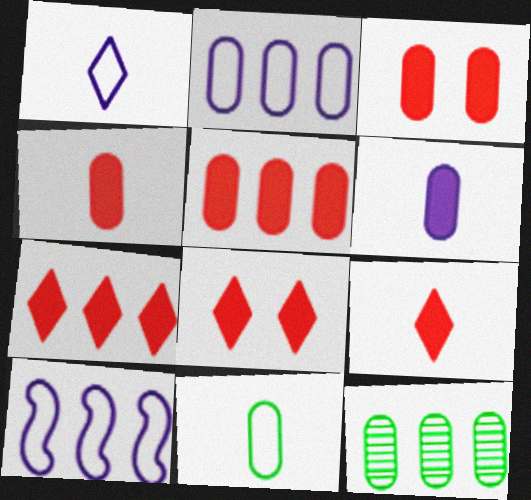[[2, 5, 12], 
[3, 4, 5], 
[7, 8, 9], 
[7, 10, 12]]